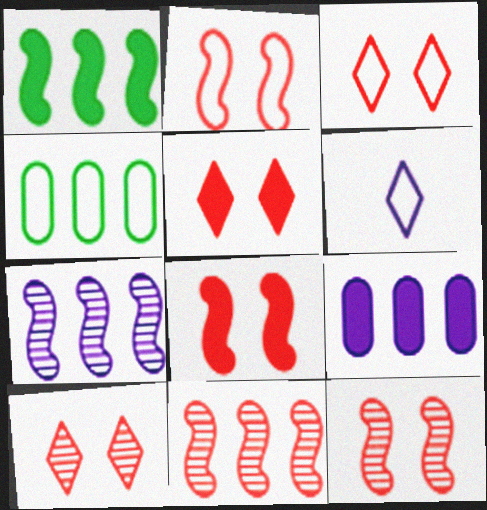[[2, 4, 6], 
[2, 8, 12], 
[3, 5, 10]]